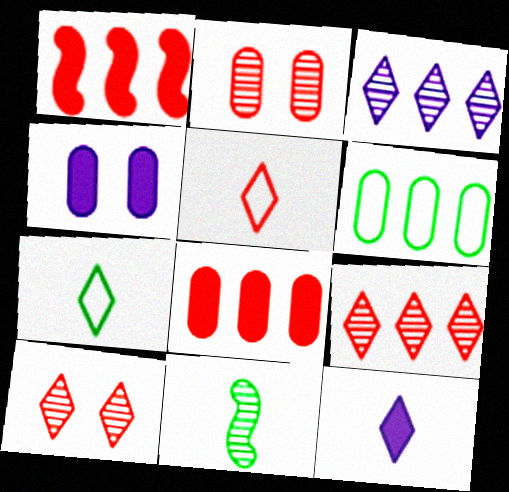[[1, 2, 5], 
[1, 3, 6], 
[2, 3, 11]]